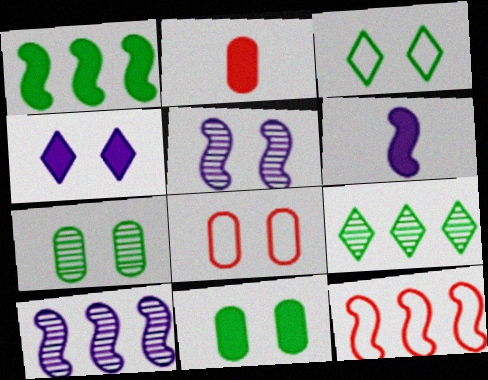[[1, 2, 4], 
[1, 10, 12], 
[2, 3, 10], 
[6, 8, 9]]